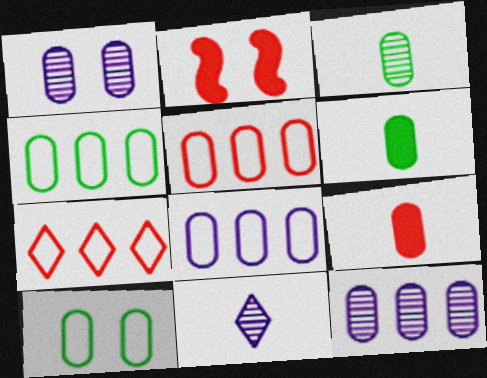[[1, 4, 9], 
[1, 5, 6], 
[2, 4, 11], 
[4, 5, 8], 
[9, 10, 12]]